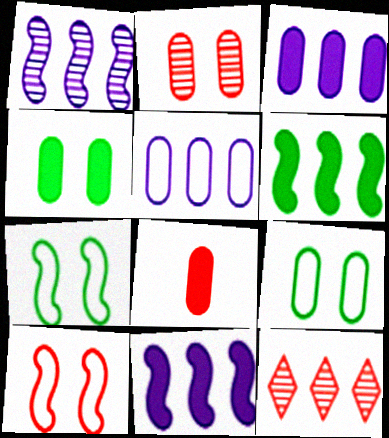[[3, 4, 8], 
[5, 6, 12], 
[8, 10, 12]]